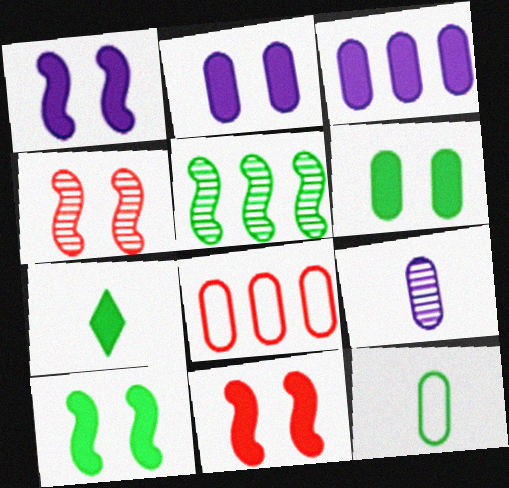[[1, 10, 11], 
[3, 7, 11], 
[6, 8, 9]]